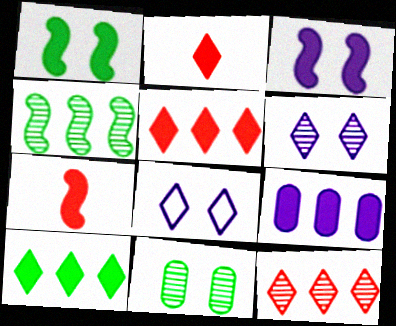[[1, 2, 9]]